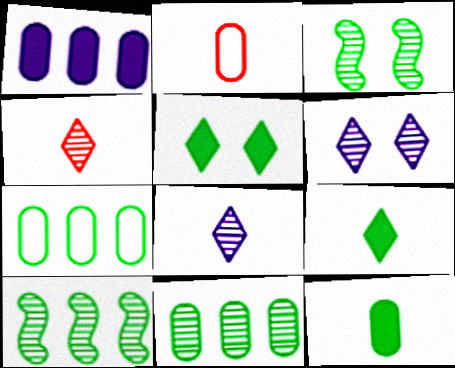[[3, 7, 9]]